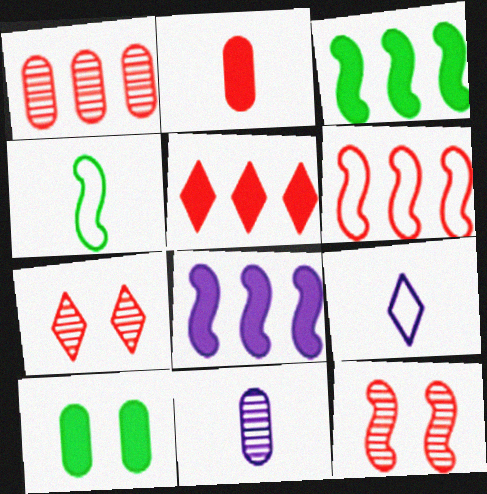[[1, 5, 6], 
[2, 6, 7], 
[4, 8, 12]]